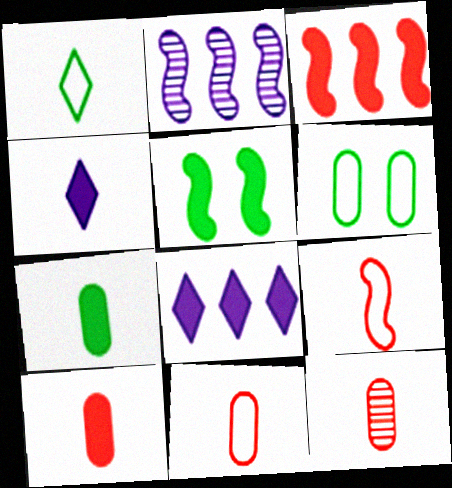[[2, 5, 9], 
[5, 8, 10], 
[10, 11, 12]]